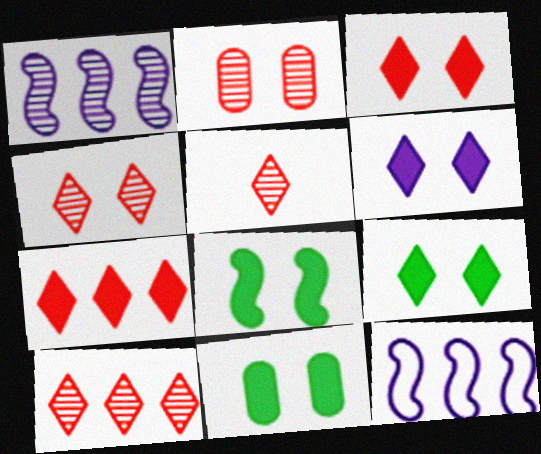[[3, 6, 9], 
[4, 5, 10], 
[5, 11, 12], 
[8, 9, 11]]